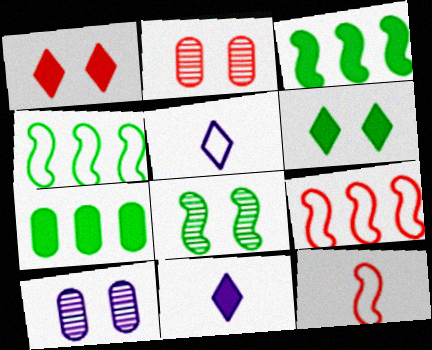[[2, 3, 5], 
[2, 4, 11]]